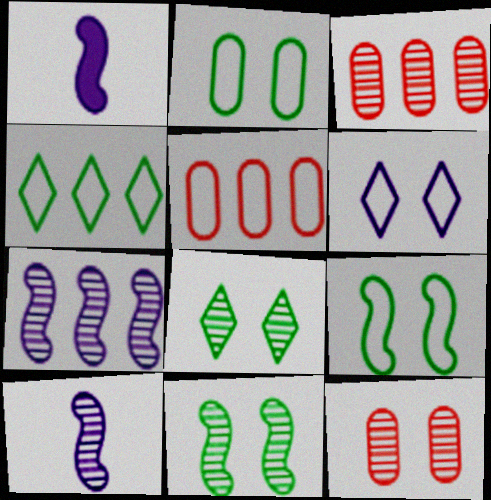[[1, 4, 12], 
[1, 5, 8], 
[3, 8, 10]]